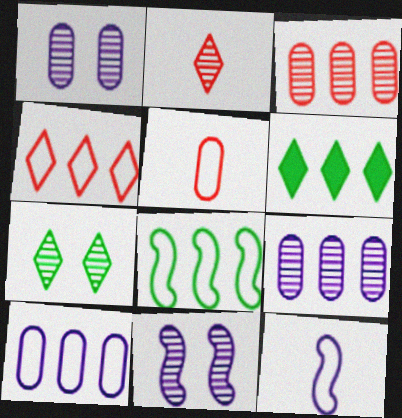[[4, 8, 10], 
[5, 6, 11]]